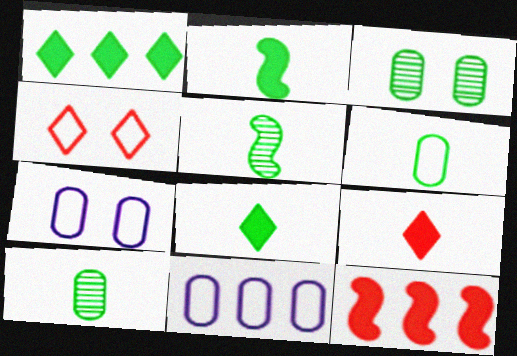[[5, 6, 8]]